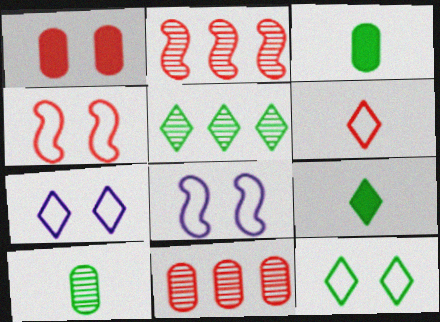[[1, 2, 6], 
[2, 3, 7], 
[5, 9, 12], 
[8, 9, 11]]